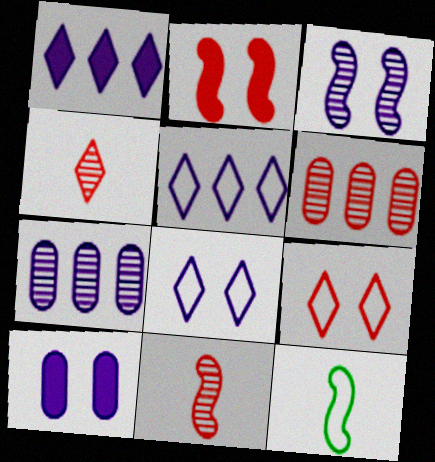[[3, 8, 10]]